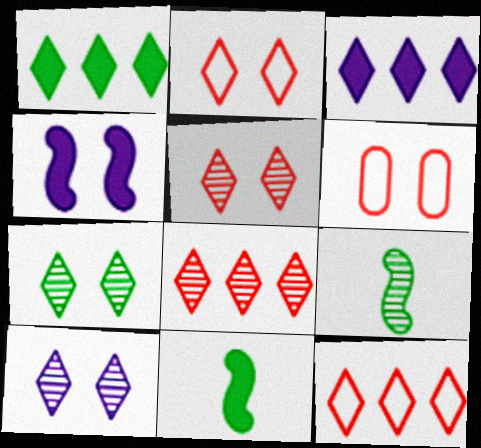[[3, 6, 9], 
[4, 6, 7], 
[5, 7, 10]]